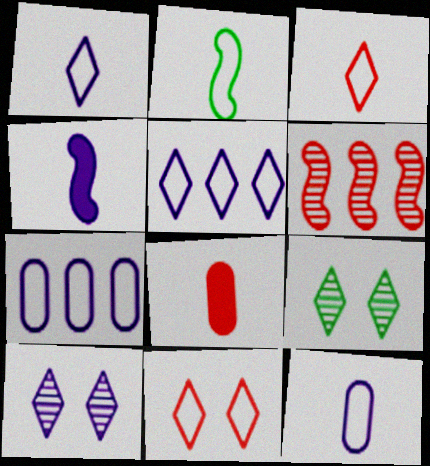[[2, 3, 12], 
[2, 7, 11], 
[4, 7, 10], 
[6, 8, 11]]